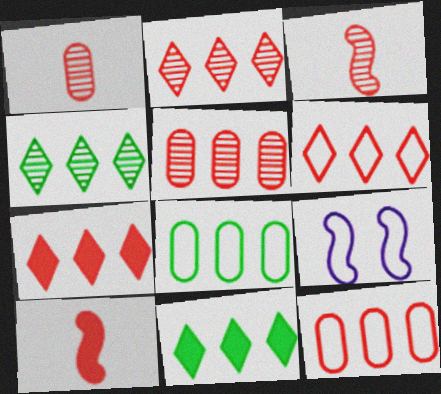[[1, 9, 11], 
[2, 6, 7]]